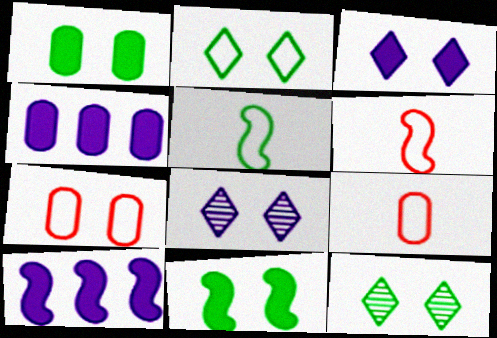[[4, 6, 12], 
[7, 8, 11], 
[9, 10, 12]]